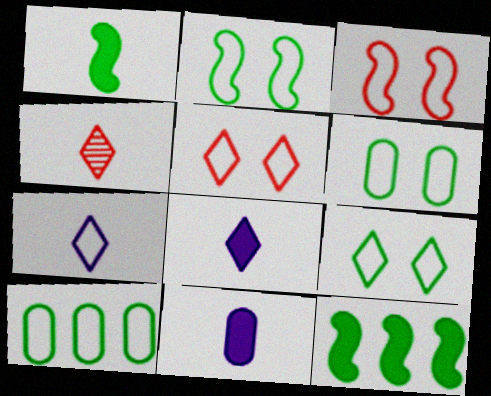[[2, 6, 9], 
[3, 7, 10]]